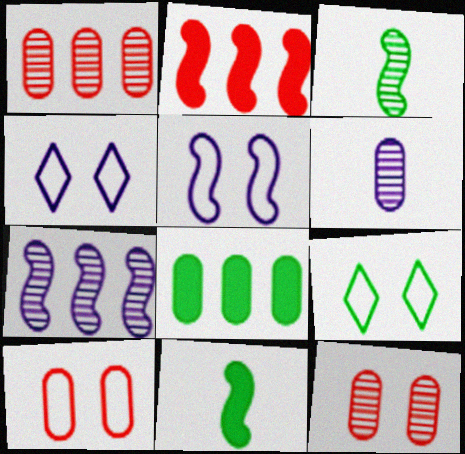[[1, 4, 11], 
[2, 3, 5], 
[2, 6, 9], 
[3, 8, 9], 
[5, 9, 10], 
[6, 8, 10]]